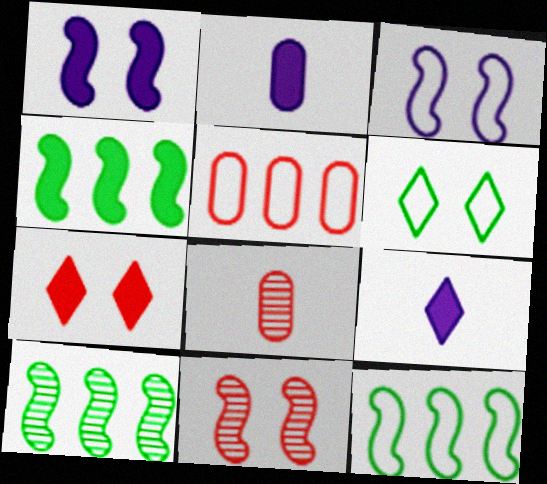[[2, 4, 7], 
[4, 10, 12]]